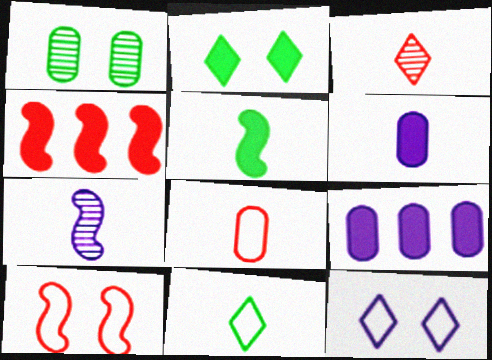[[1, 8, 9], 
[2, 4, 6], 
[7, 9, 12]]